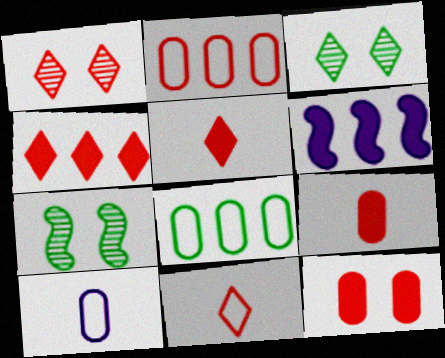[[1, 4, 11], 
[4, 7, 10]]